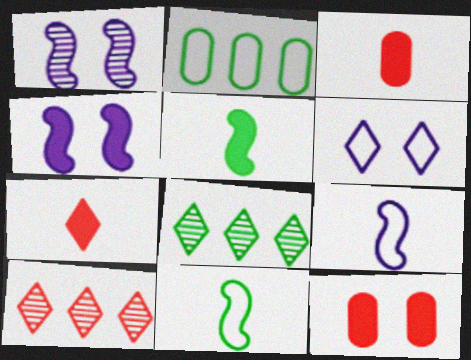[[1, 2, 7], 
[6, 7, 8], 
[8, 9, 12]]